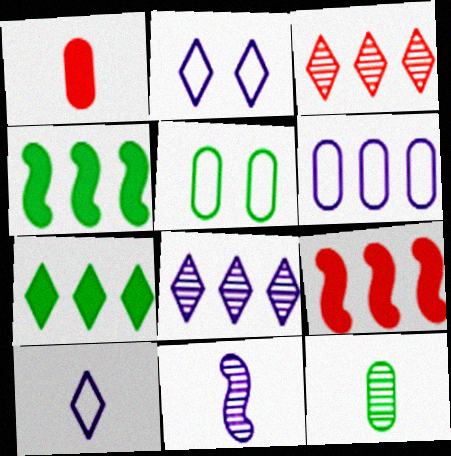[[2, 9, 12], 
[3, 4, 6]]